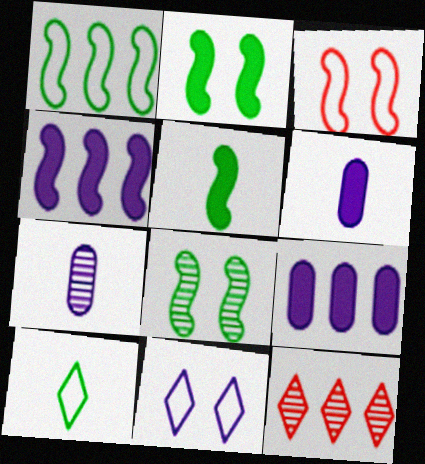[[1, 5, 8], 
[1, 9, 12], 
[4, 7, 11], 
[7, 8, 12]]